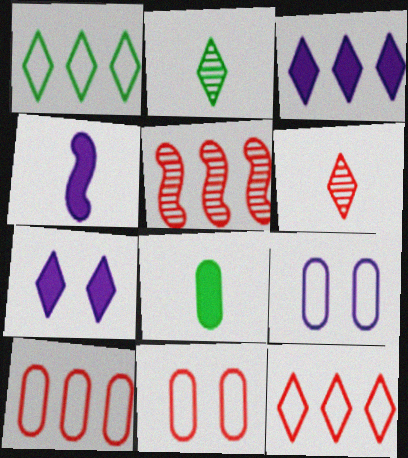[[1, 6, 7], 
[2, 7, 12]]